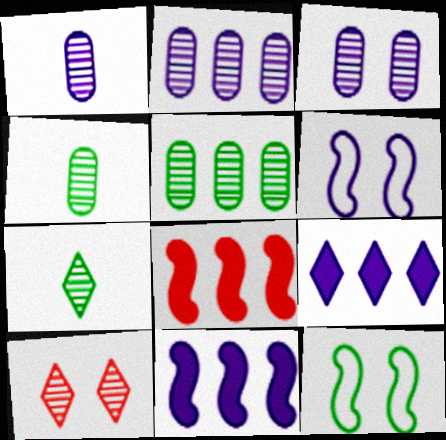[[1, 2, 3], 
[1, 6, 9]]